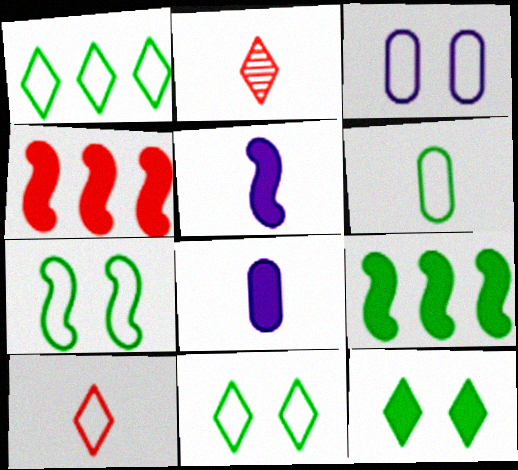[[1, 6, 7], 
[2, 3, 9], 
[2, 5, 6], 
[4, 8, 12]]